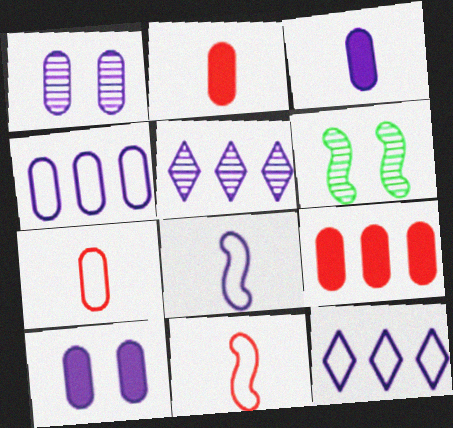[[1, 3, 4], 
[2, 6, 12], 
[5, 8, 10]]